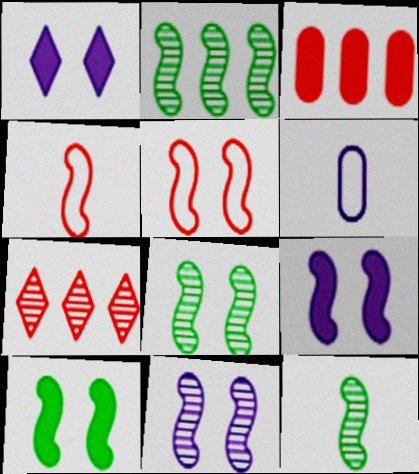[[2, 4, 9], 
[2, 8, 12], 
[5, 8, 9], 
[5, 10, 11], 
[6, 7, 10]]